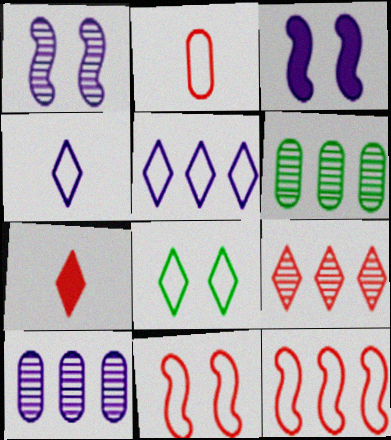[[3, 4, 10]]